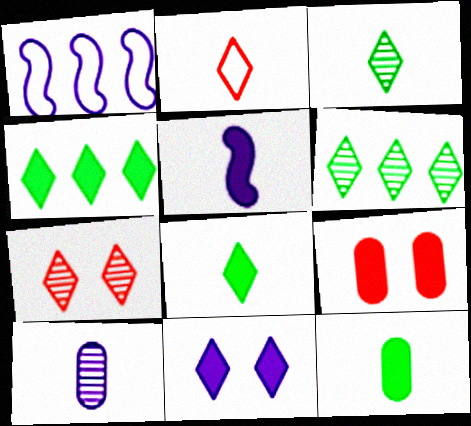[[1, 3, 9], 
[1, 7, 12], 
[1, 10, 11], 
[2, 6, 11], 
[4, 5, 9]]